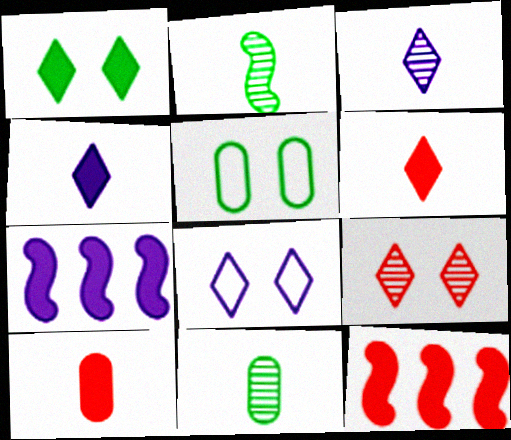[[1, 7, 10], 
[1, 8, 9], 
[3, 5, 12], 
[8, 11, 12]]